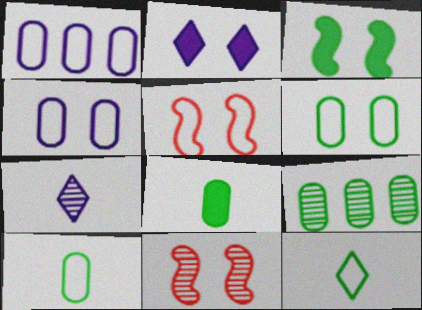[[1, 5, 12], 
[2, 6, 11], 
[3, 9, 12], 
[6, 8, 9], 
[7, 9, 11]]